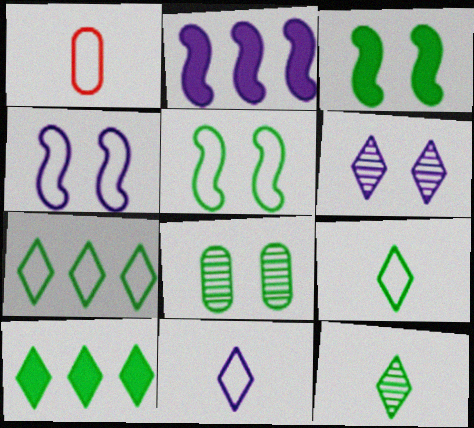[[1, 4, 7]]